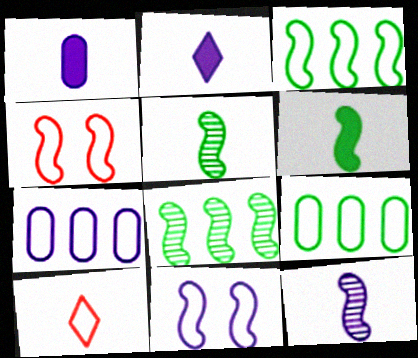[[1, 5, 10], 
[9, 10, 11]]